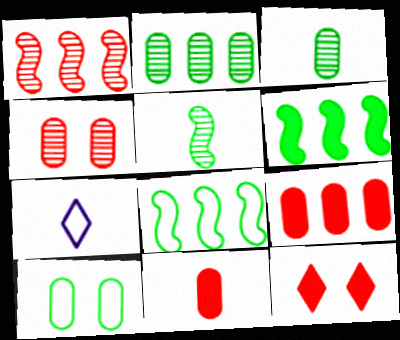[[4, 6, 7], 
[5, 7, 11]]